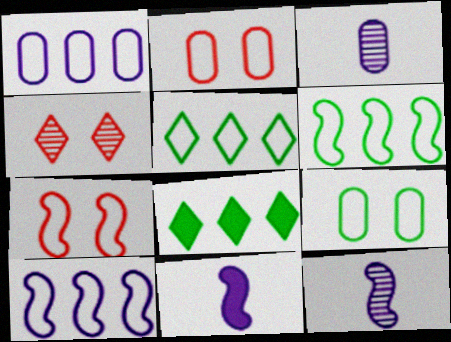[[2, 8, 12], 
[3, 7, 8]]